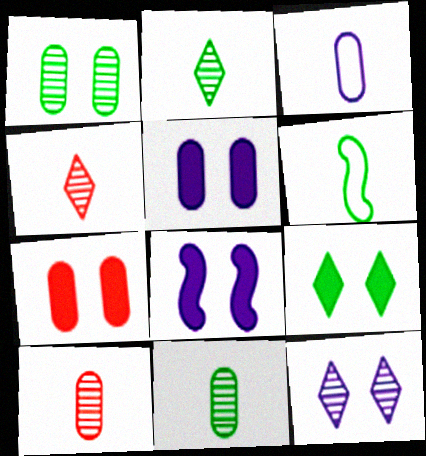[[7, 8, 9]]